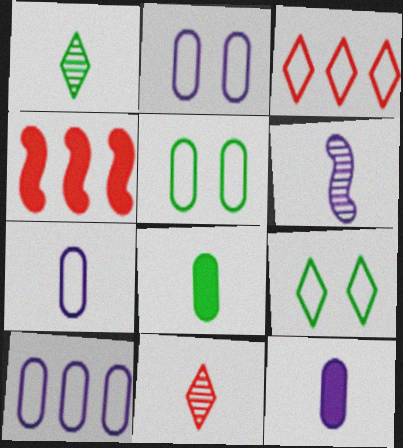[[1, 2, 4], 
[2, 7, 10]]